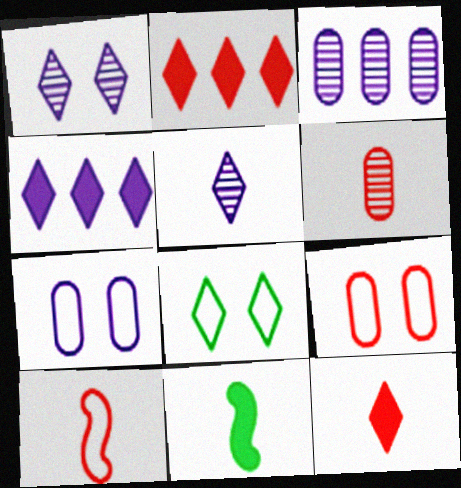[[2, 5, 8], 
[6, 10, 12]]